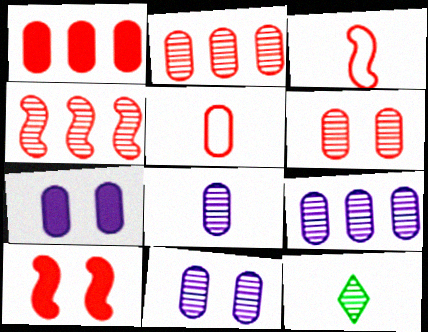[[1, 5, 6], 
[3, 4, 10], 
[4, 11, 12], 
[8, 9, 11]]